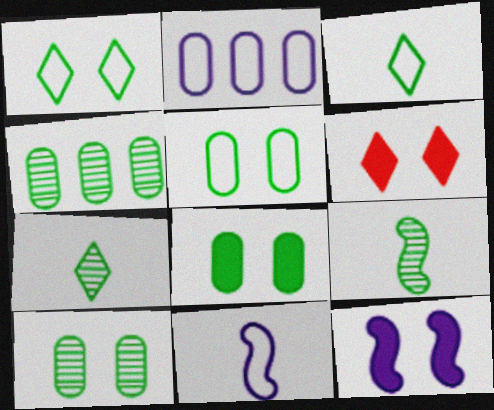[[2, 6, 9], 
[4, 6, 11], 
[5, 8, 10], 
[6, 8, 12]]